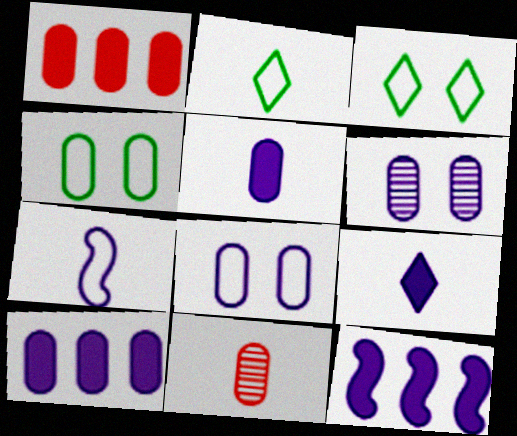[[3, 11, 12], 
[4, 10, 11]]